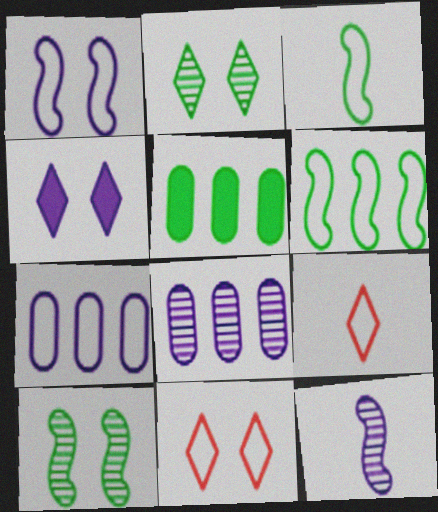[[2, 3, 5], 
[2, 4, 11], 
[3, 7, 11], 
[4, 7, 12], 
[5, 11, 12]]